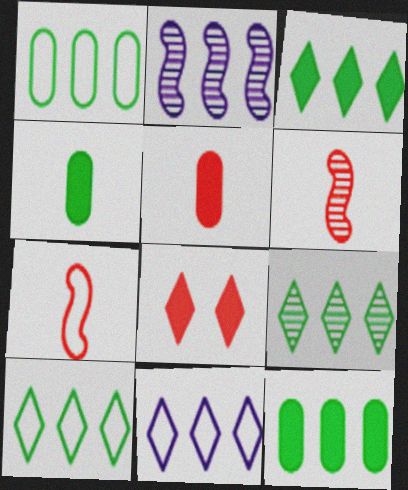[[3, 9, 10]]